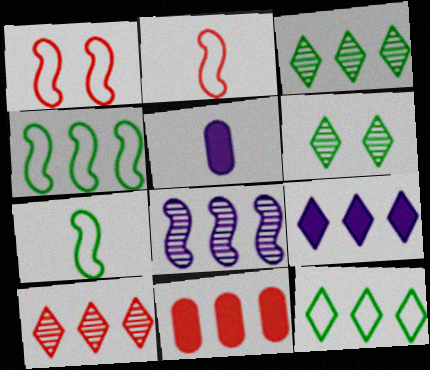[[1, 3, 5], 
[8, 11, 12], 
[9, 10, 12]]